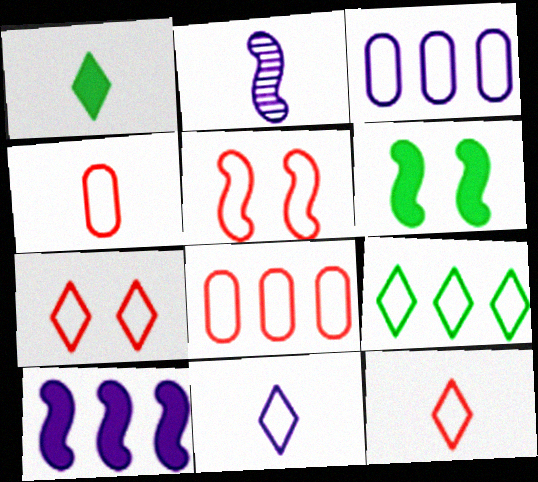[[1, 2, 4], 
[5, 8, 12], 
[7, 9, 11]]